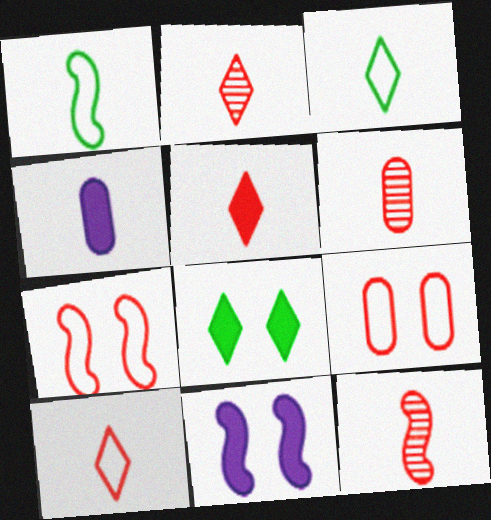[[1, 2, 4], 
[2, 5, 10], 
[2, 6, 12], 
[3, 4, 12]]